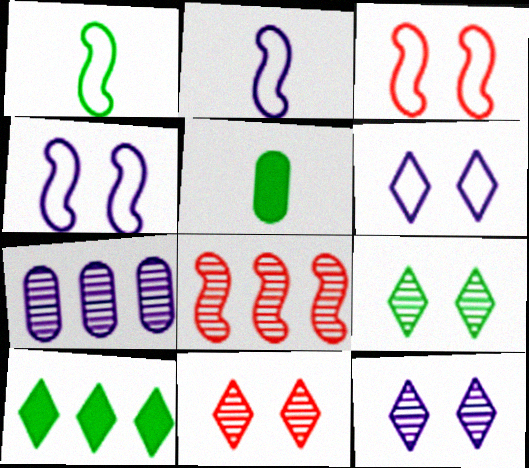[[5, 6, 8], 
[9, 11, 12]]